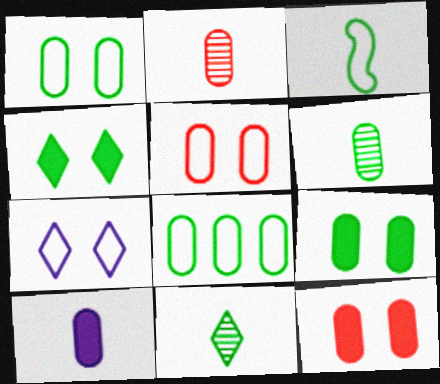[[6, 8, 9]]